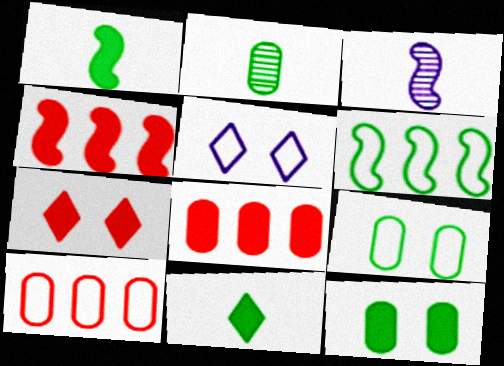[[2, 4, 5]]